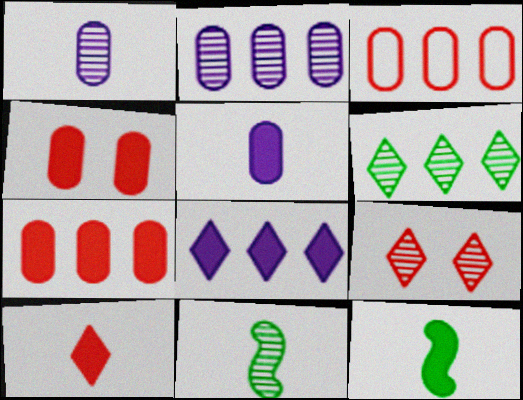[[2, 9, 11], 
[4, 8, 12], 
[5, 10, 12]]